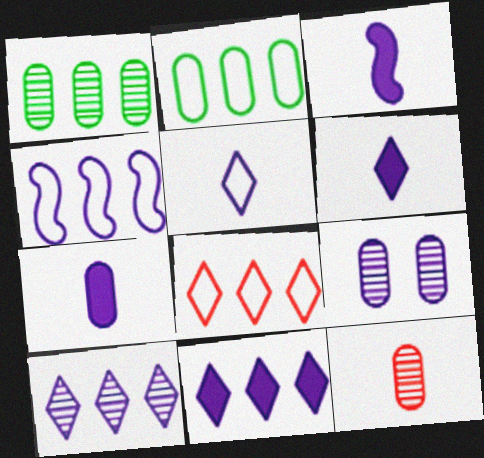[[1, 9, 12], 
[2, 4, 8], 
[3, 6, 7], 
[4, 6, 9]]